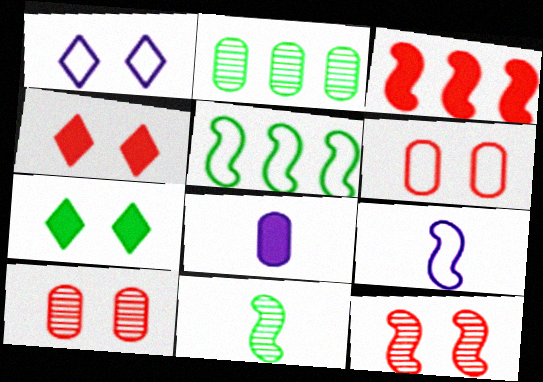[[2, 4, 9], 
[2, 6, 8], 
[3, 7, 8], 
[4, 6, 12]]